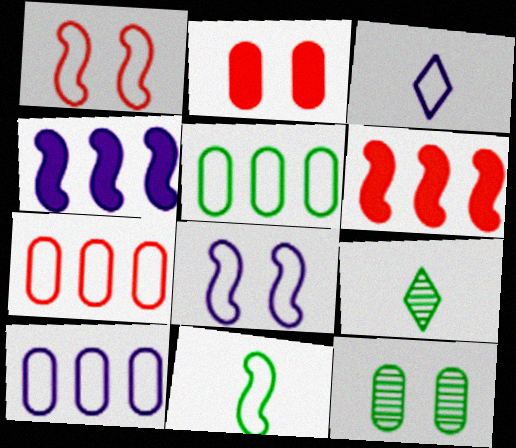[[1, 3, 5], 
[3, 6, 12], 
[3, 8, 10], 
[5, 7, 10]]